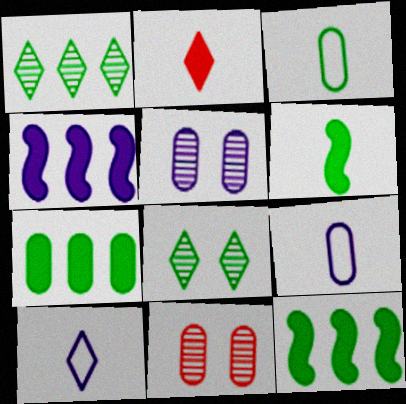[[3, 8, 12], 
[4, 5, 10], 
[7, 9, 11], 
[10, 11, 12]]